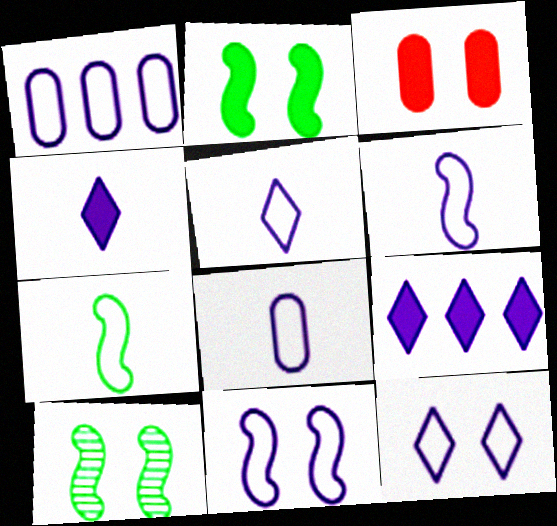[[1, 5, 11], 
[1, 6, 12], 
[3, 10, 12], 
[5, 6, 8]]